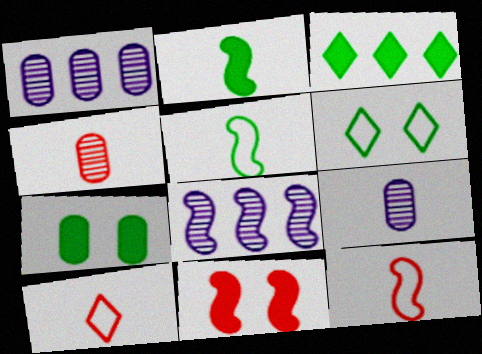[[2, 3, 7], 
[2, 9, 10], 
[5, 8, 11], 
[7, 8, 10]]